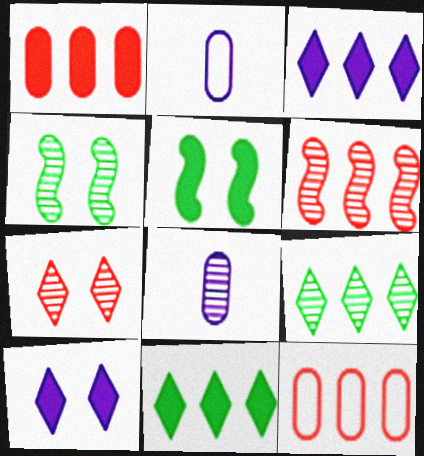[]